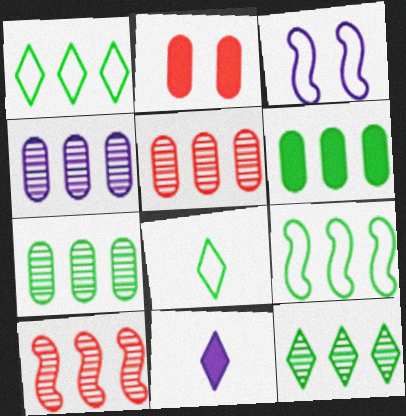[[3, 4, 11], 
[4, 5, 7], 
[4, 10, 12], 
[6, 9, 12]]